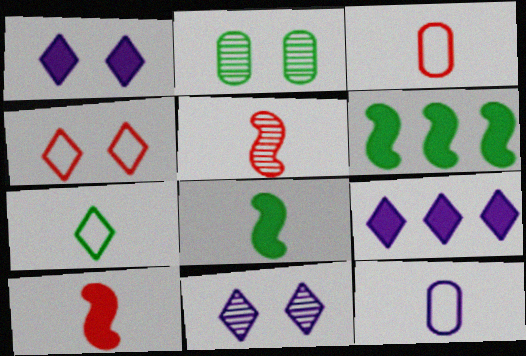[[2, 6, 7], 
[3, 6, 11]]